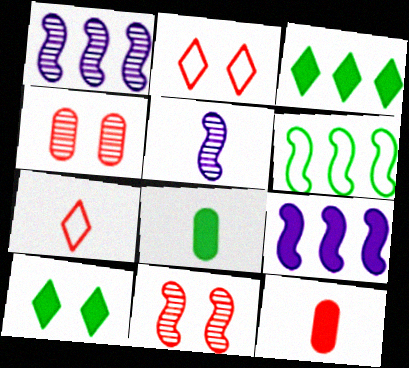[[1, 2, 8], 
[5, 7, 8], 
[9, 10, 12]]